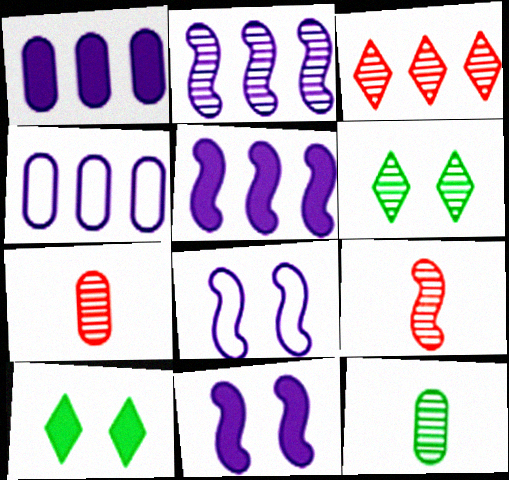[[2, 6, 7], 
[4, 9, 10]]